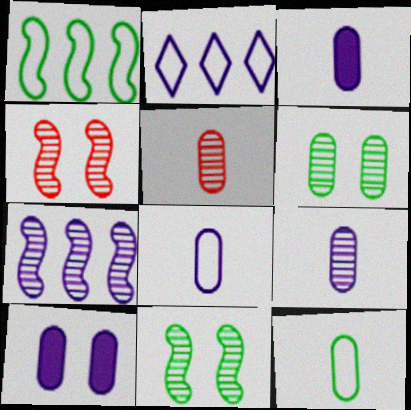[[3, 5, 12], 
[3, 8, 9]]